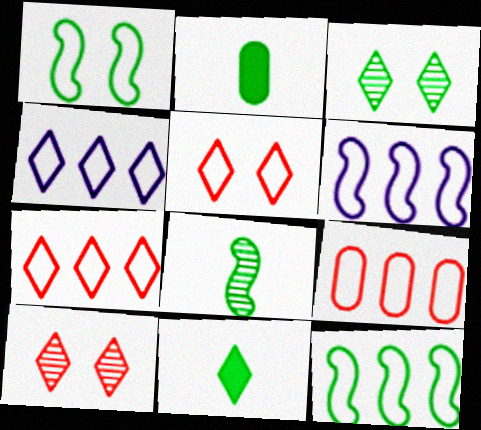[[2, 3, 12], 
[2, 6, 10], 
[4, 9, 12], 
[4, 10, 11]]